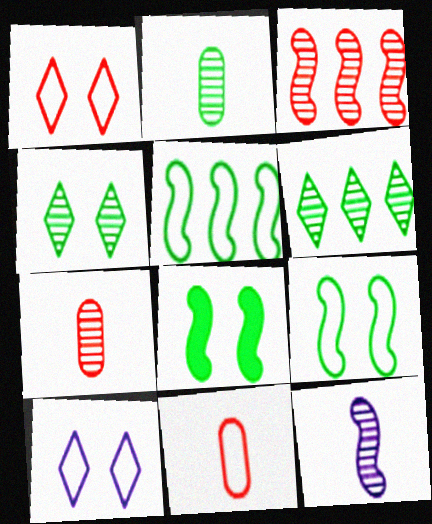[[5, 10, 11]]